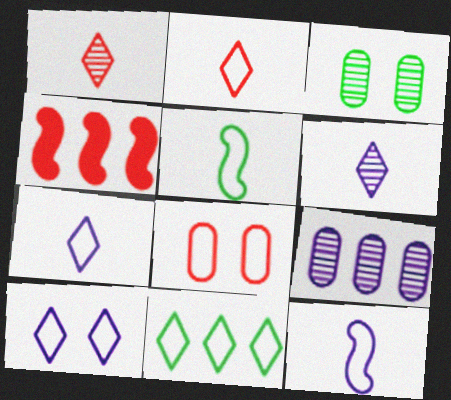[[1, 4, 8], 
[2, 10, 11], 
[3, 4, 7], 
[4, 9, 11], 
[8, 11, 12]]